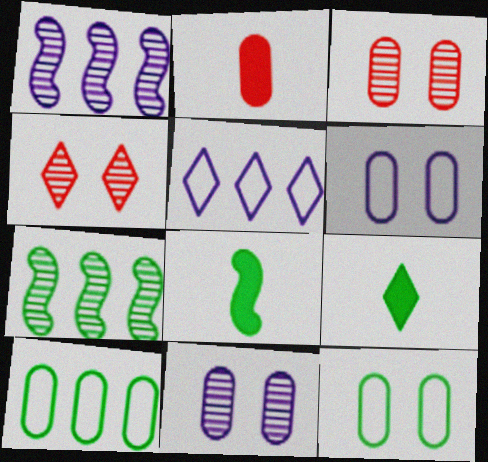[[2, 10, 11], 
[3, 5, 8], 
[4, 5, 9], 
[7, 9, 12]]